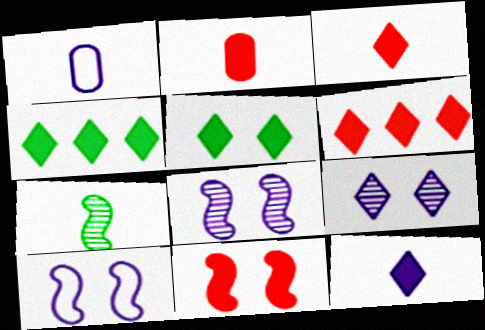[[1, 3, 7], 
[2, 6, 11], 
[5, 6, 12]]